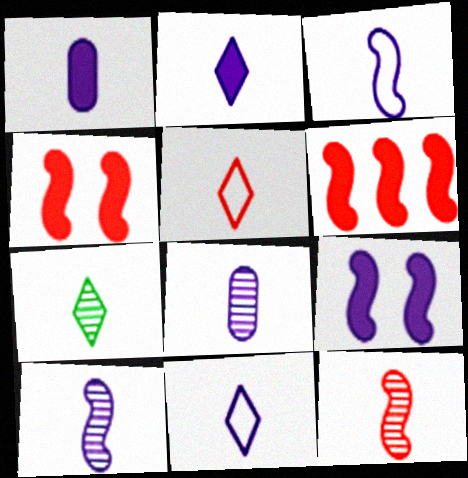[[1, 10, 11], 
[2, 3, 8], 
[2, 5, 7], 
[7, 8, 12]]